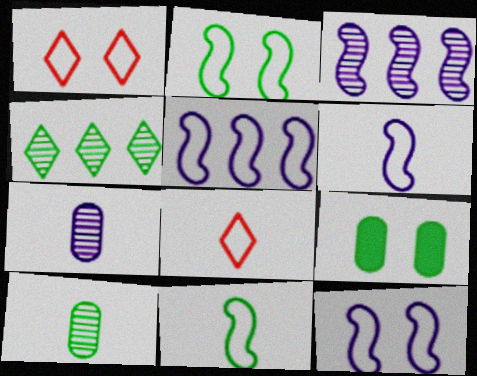[[3, 8, 9], 
[4, 9, 11], 
[5, 6, 12]]